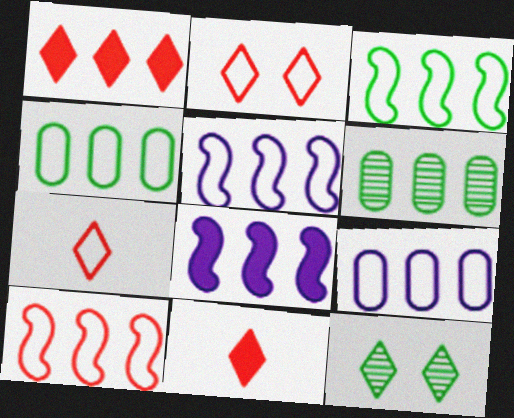[[1, 5, 6], 
[3, 5, 10]]